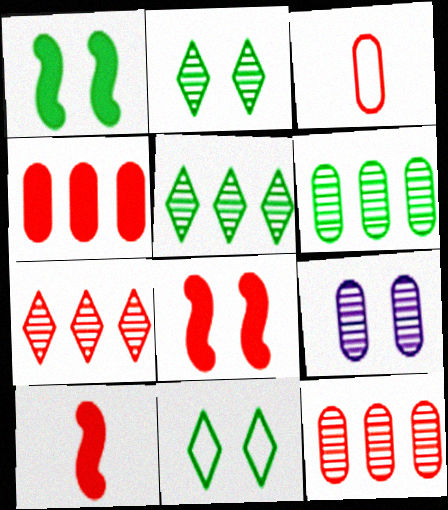[[3, 7, 8], 
[8, 9, 11]]